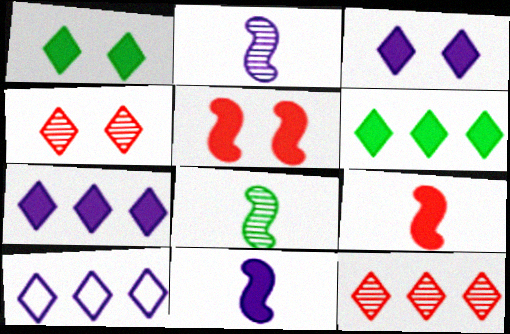[[6, 10, 12]]